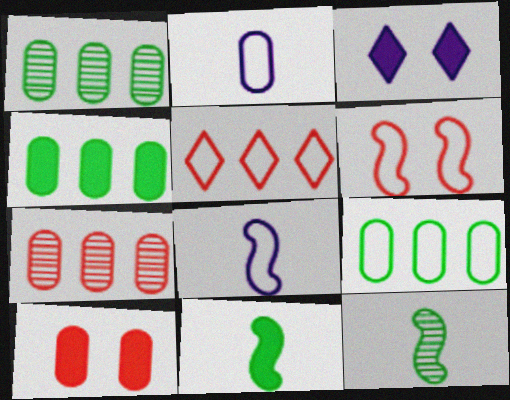[[1, 2, 10], 
[1, 4, 9]]